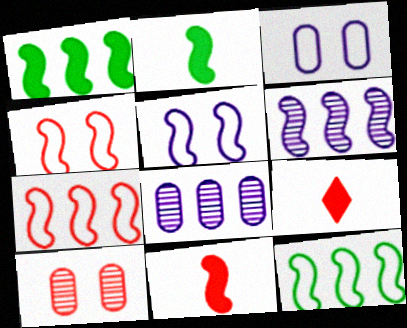[[1, 6, 7], 
[2, 4, 6], 
[7, 9, 10]]